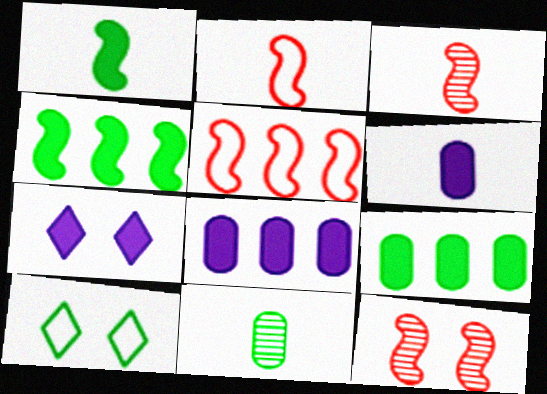[[3, 8, 10], 
[4, 10, 11], 
[5, 7, 11]]